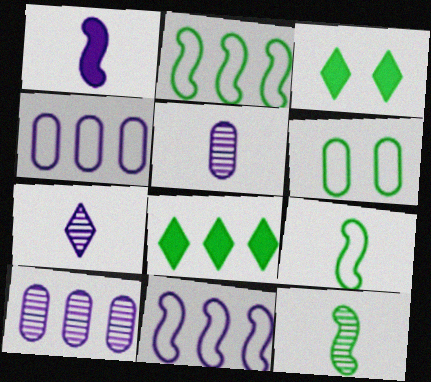[[6, 8, 12]]